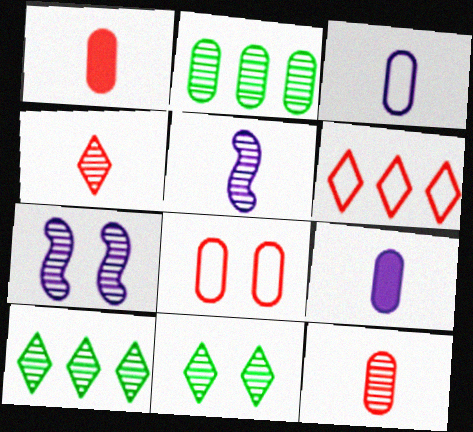[[2, 4, 7], 
[2, 8, 9], 
[7, 10, 12]]